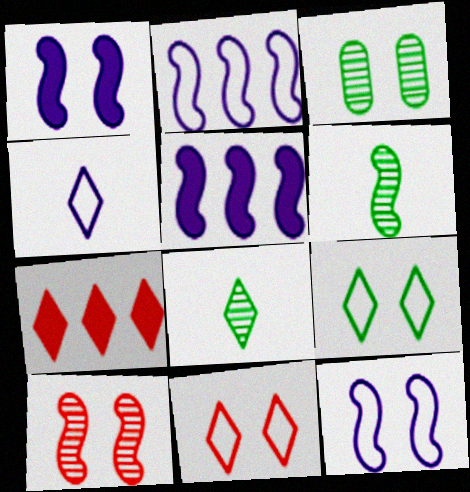[[1, 3, 11]]